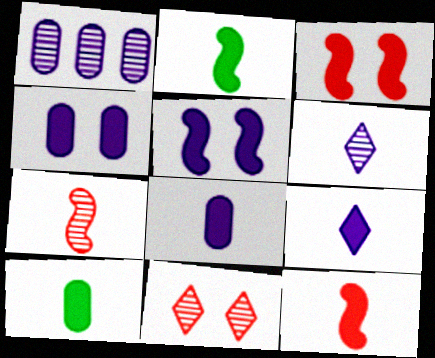[[9, 10, 12]]